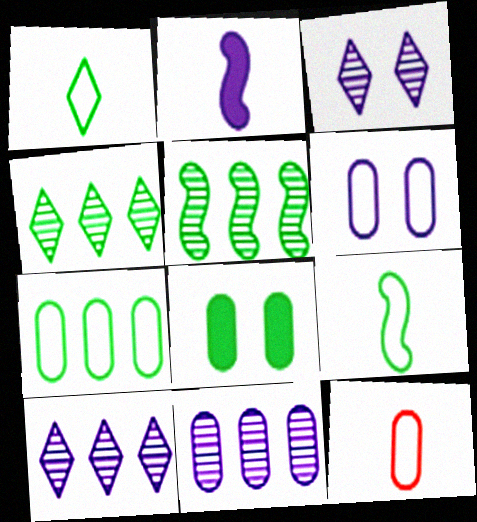[[1, 5, 8], 
[2, 6, 10], 
[4, 8, 9], 
[6, 7, 12], 
[8, 11, 12]]